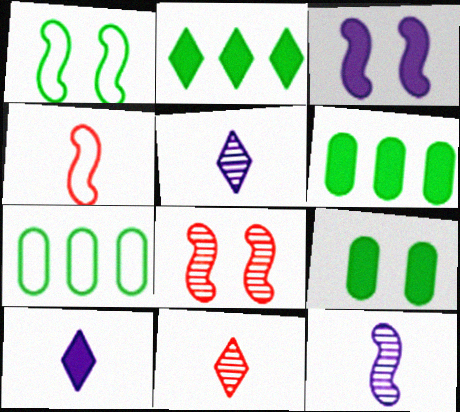[[1, 3, 8], 
[3, 7, 11], 
[7, 8, 10]]